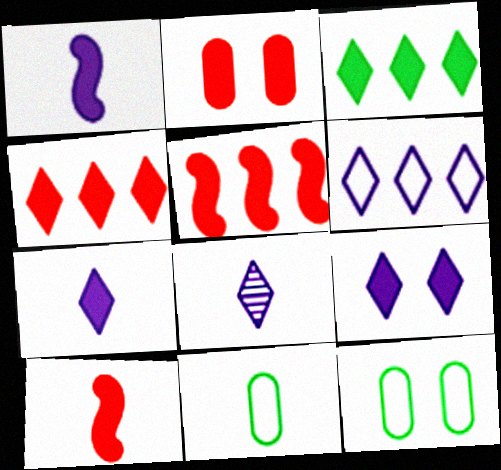[[1, 2, 3], 
[2, 4, 10], 
[5, 8, 12], 
[6, 8, 9], 
[8, 10, 11]]